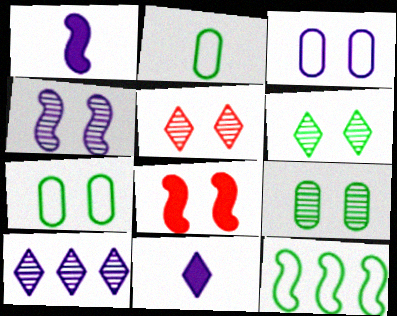[[1, 3, 10], 
[2, 8, 10], 
[3, 6, 8], 
[4, 5, 9]]